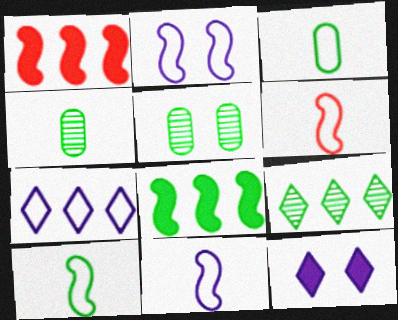[[6, 10, 11]]